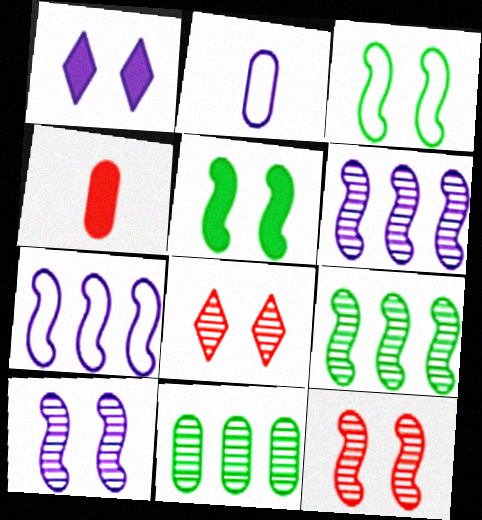[[1, 2, 6]]